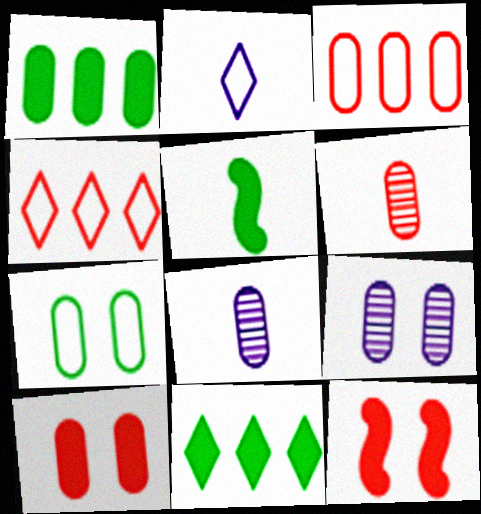[[2, 5, 6], 
[3, 6, 10], 
[4, 5, 9], 
[4, 6, 12], 
[7, 9, 10]]